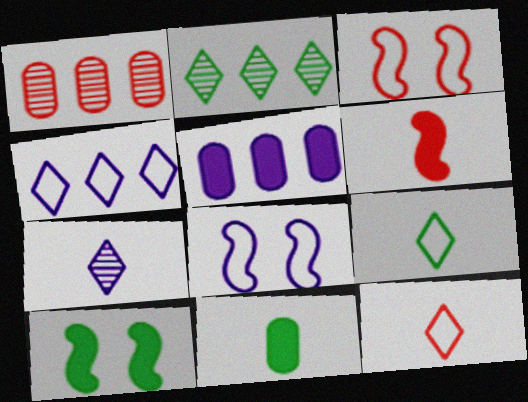[[5, 7, 8]]